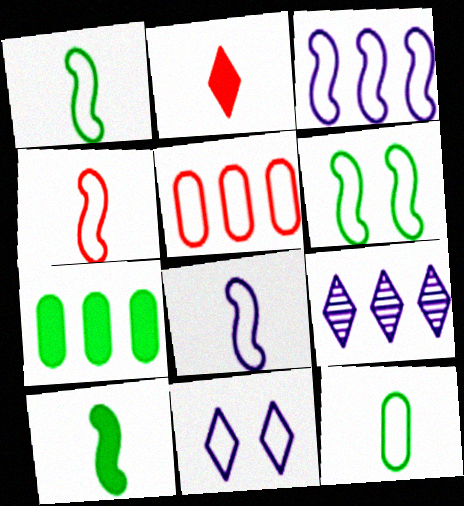[[1, 4, 8], 
[1, 5, 11], 
[3, 4, 6]]